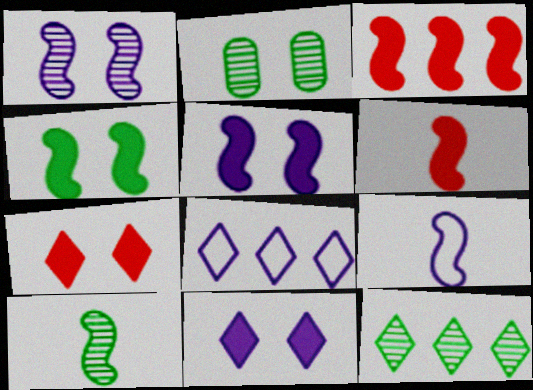[[2, 6, 8], 
[2, 10, 12], 
[6, 9, 10]]